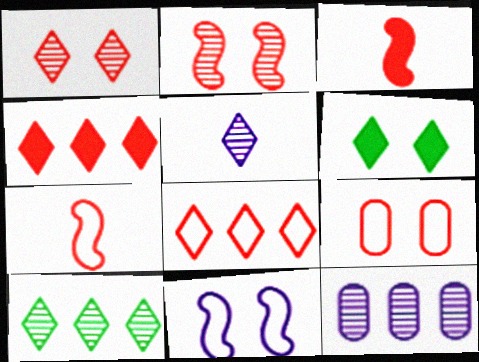[[1, 5, 10], 
[5, 6, 8], 
[6, 7, 12], 
[7, 8, 9]]